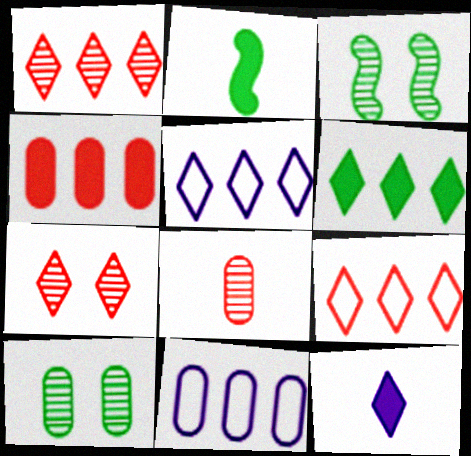[[1, 5, 6], 
[2, 7, 11]]